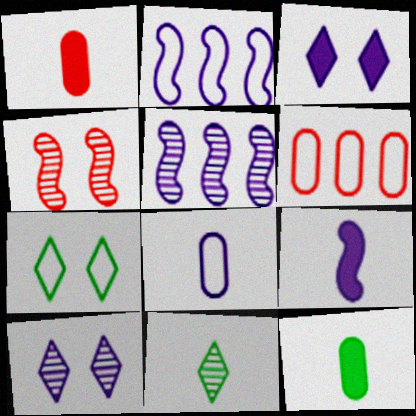[[1, 5, 7], 
[3, 5, 8]]